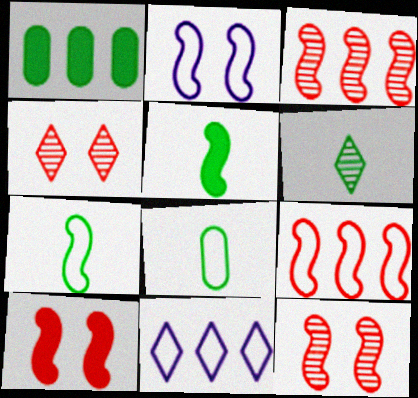[[1, 3, 11], 
[2, 3, 5], 
[2, 7, 9], 
[5, 6, 8]]